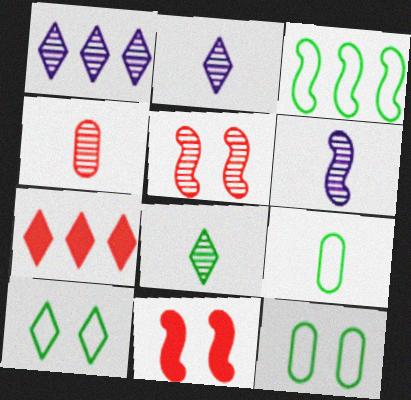[[1, 9, 11], 
[2, 7, 10], 
[3, 6, 11], 
[3, 9, 10], 
[4, 6, 8], 
[6, 7, 12]]